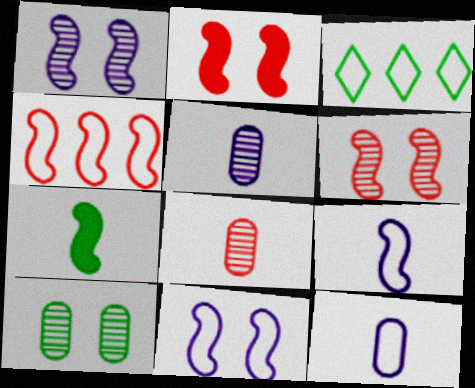[[1, 4, 7], 
[2, 3, 5], 
[3, 7, 10]]